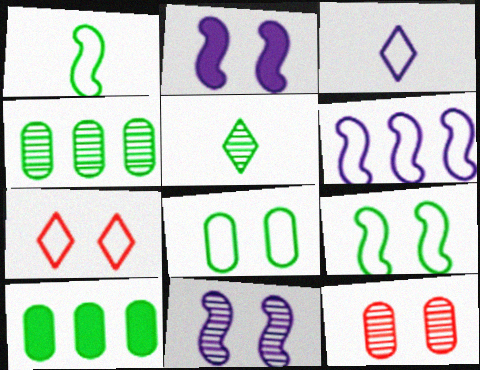[[5, 9, 10]]